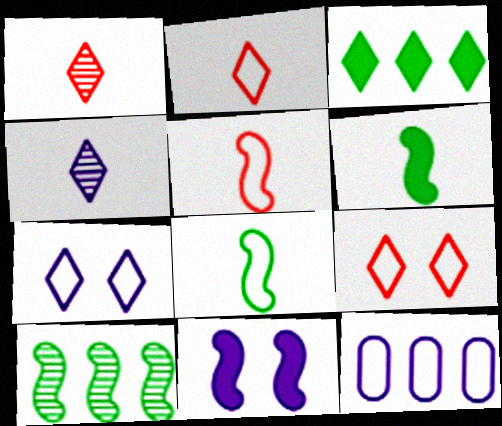[[1, 3, 7], 
[3, 4, 9], 
[4, 11, 12], 
[5, 10, 11], 
[8, 9, 12]]